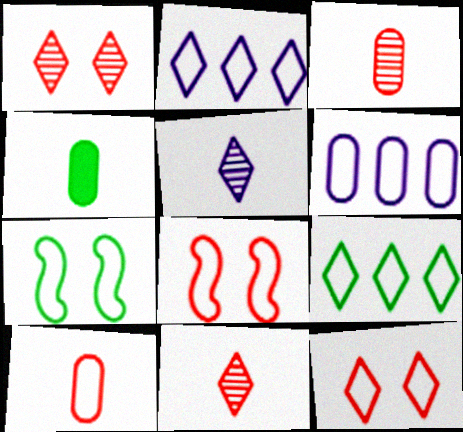[[2, 7, 10]]